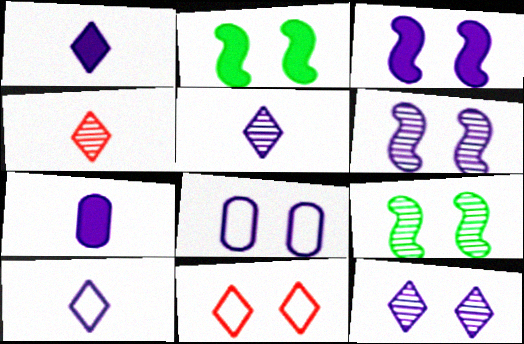[[1, 5, 10], 
[3, 8, 12]]